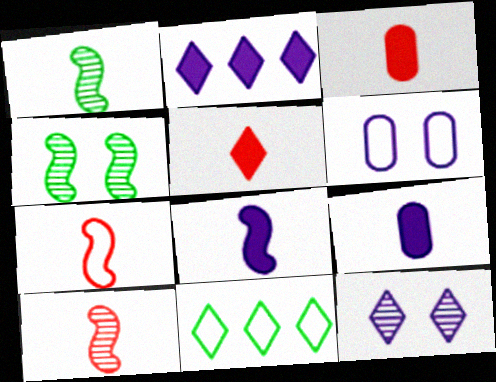[[1, 7, 8], 
[5, 11, 12], 
[6, 7, 11]]